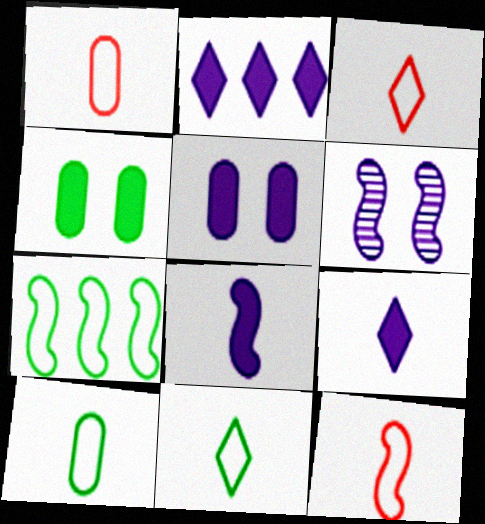[[1, 3, 12], 
[2, 5, 8]]